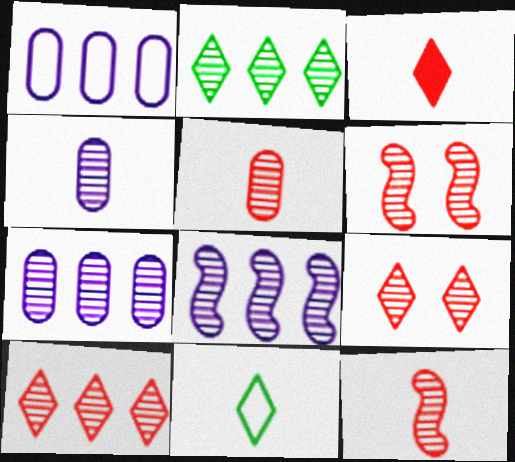[[2, 4, 6], 
[5, 6, 10]]